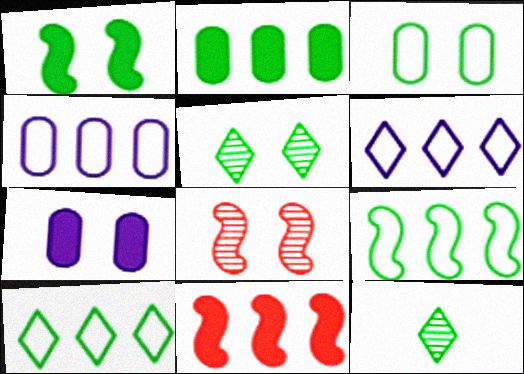[[1, 3, 5]]